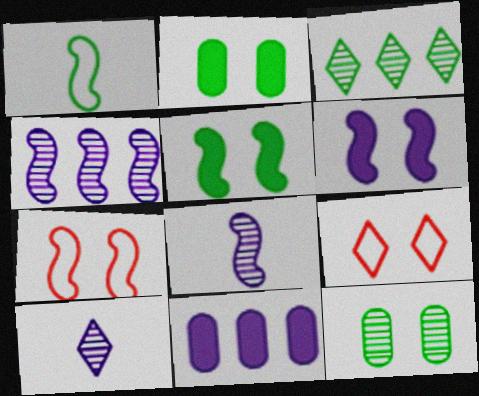[[1, 2, 3], 
[6, 9, 12]]